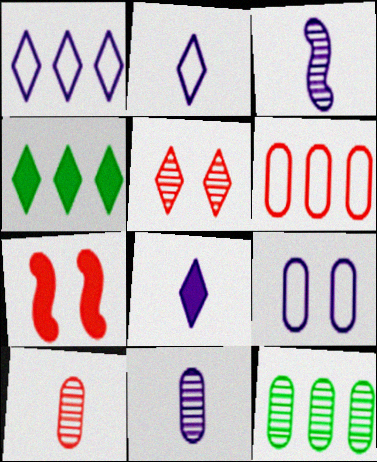[[2, 4, 5], 
[2, 7, 12], 
[3, 5, 12]]